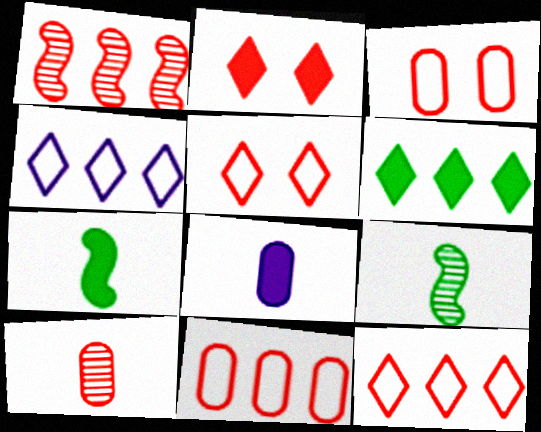[]